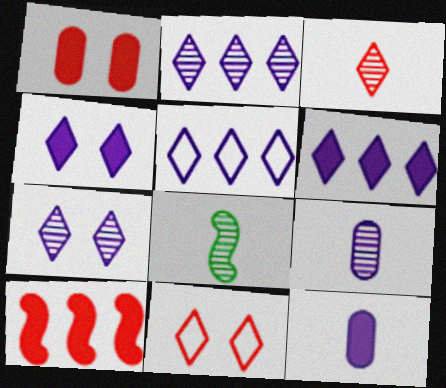[[1, 5, 8], 
[2, 5, 6], 
[3, 8, 9]]